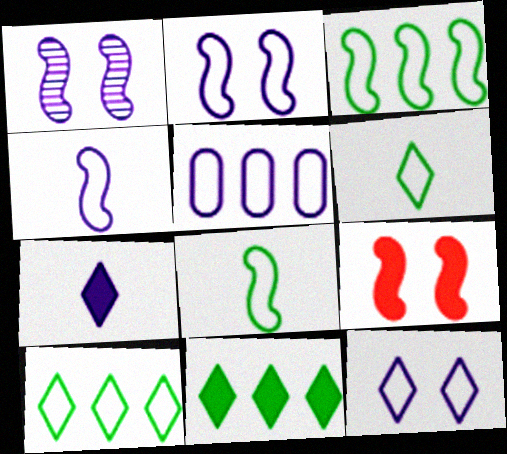[[1, 5, 7], 
[4, 5, 12]]